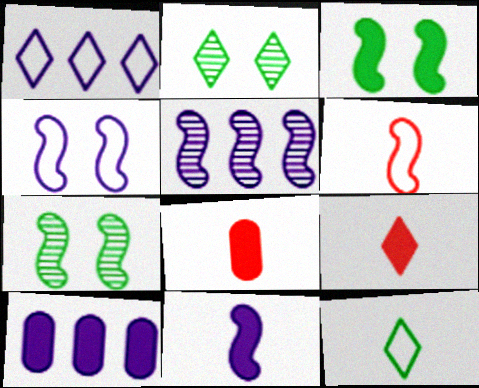[[1, 2, 9], 
[1, 5, 10], 
[1, 7, 8], 
[2, 6, 10], 
[3, 5, 6], 
[3, 9, 10], 
[4, 5, 11]]